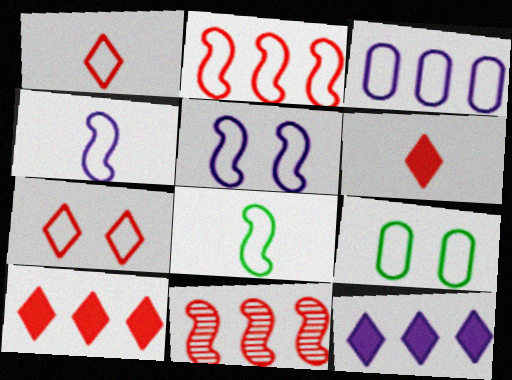[[2, 5, 8], 
[3, 7, 8], 
[5, 7, 9]]